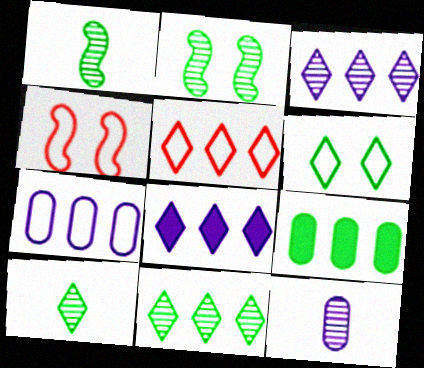[[1, 6, 9], 
[5, 8, 11]]